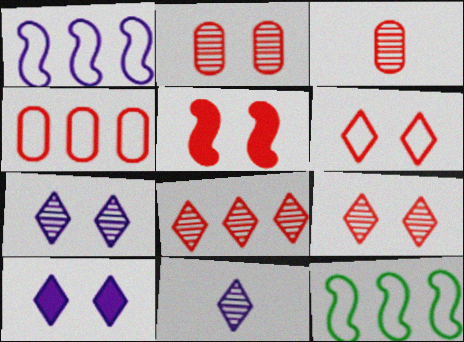[[2, 5, 6], 
[3, 10, 12]]